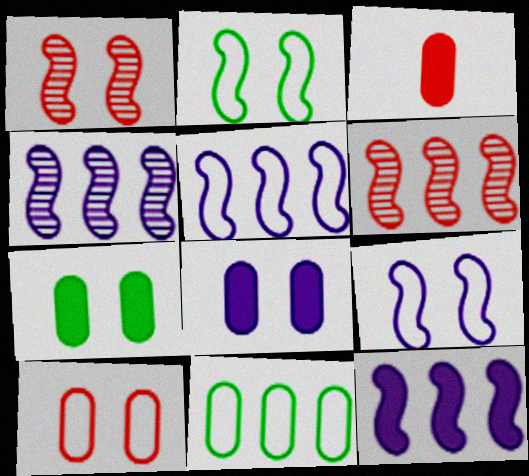[[4, 5, 12]]